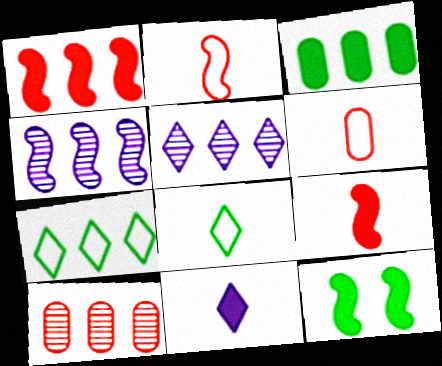[[2, 4, 12], 
[5, 6, 12]]